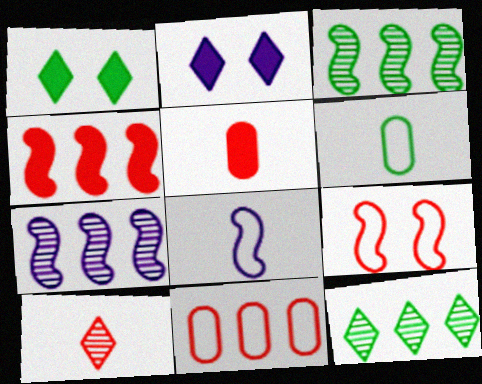[[1, 3, 6]]